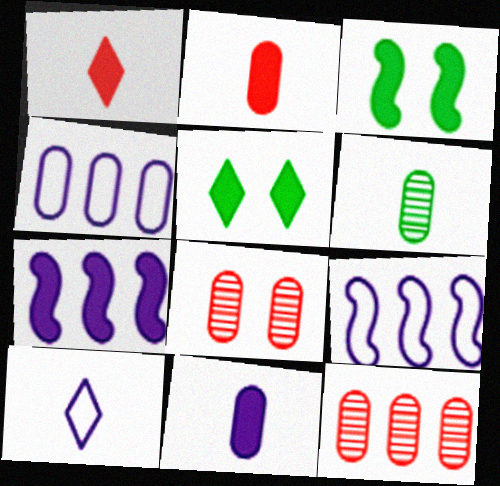[[2, 5, 7], 
[3, 10, 12]]